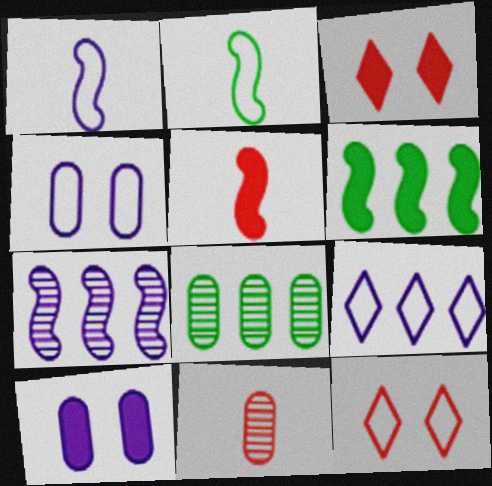[[1, 3, 8], 
[1, 4, 9]]